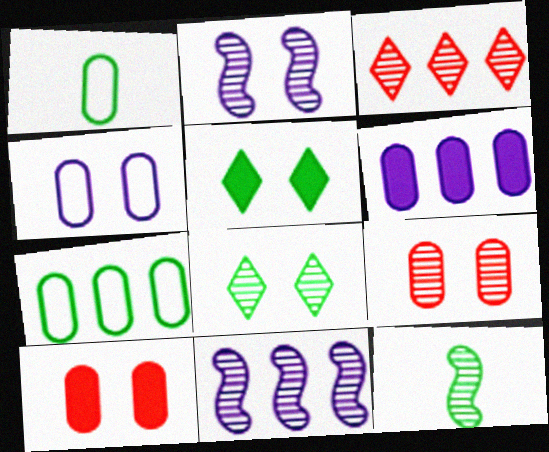[[1, 6, 9], 
[2, 8, 9], 
[5, 7, 12]]